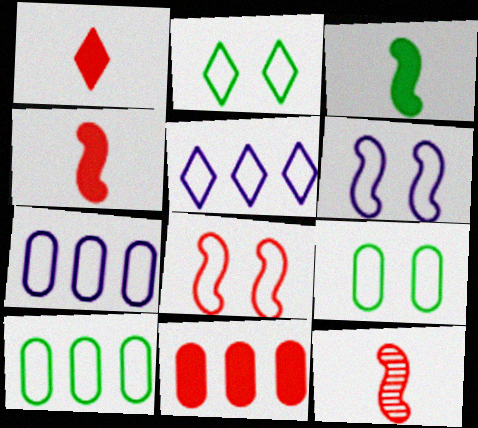[]